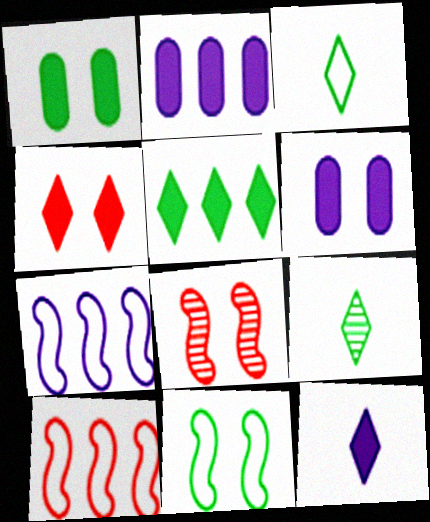[[2, 3, 8], 
[4, 5, 12], 
[6, 9, 10]]